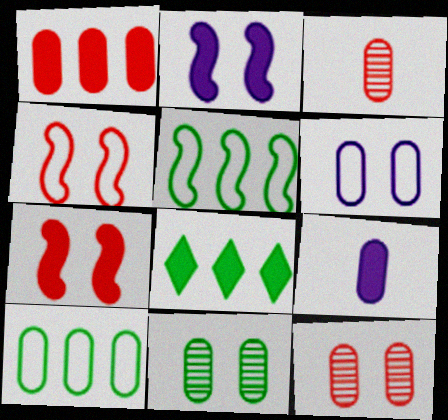[[7, 8, 9], 
[9, 10, 12]]